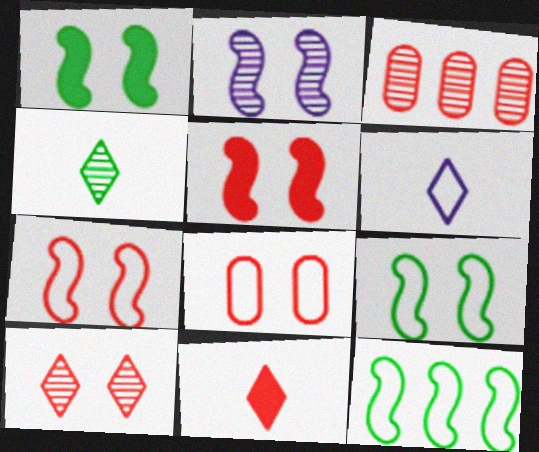[[1, 2, 7], 
[1, 3, 6], 
[2, 3, 4], 
[2, 5, 9], 
[3, 7, 11], 
[4, 6, 11], 
[5, 8, 10], 
[6, 8, 12]]